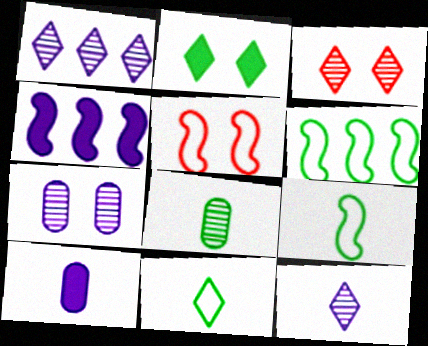[[2, 5, 7], 
[2, 6, 8], 
[3, 6, 10]]